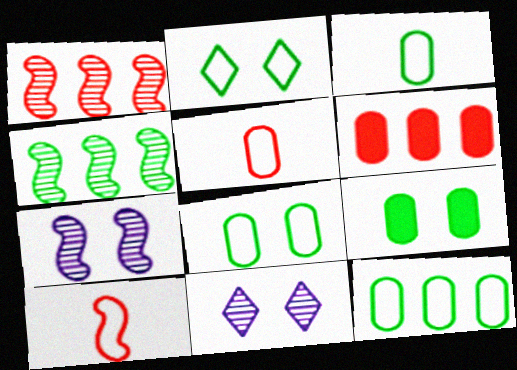[[3, 8, 12]]